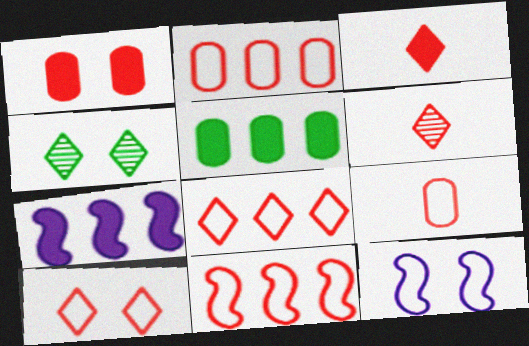[[1, 4, 12], 
[1, 6, 11], 
[2, 8, 11], 
[4, 7, 9], 
[5, 6, 12], 
[9, 10, 11]]